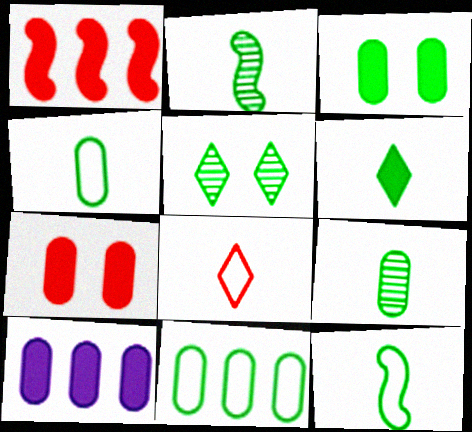[[2, 4, 6], 
[3, 9, 11], 
[6, 9, 12]]